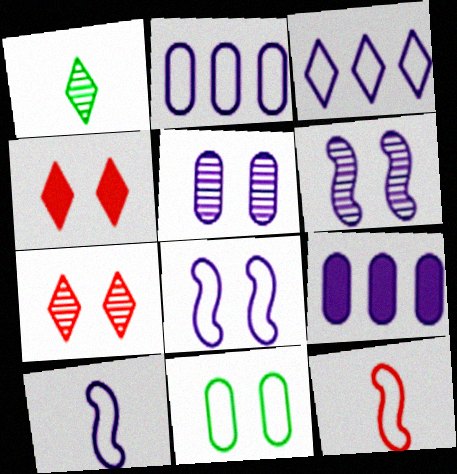[[1, 3, 4], 
[3, 11, 12], 
[4, 6, 11]]